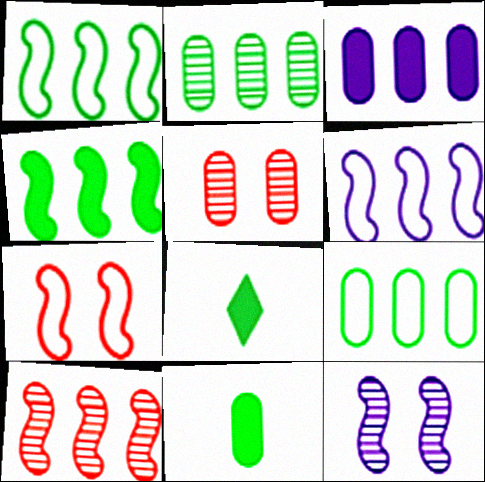[[4, 6, 10], 
[5, 6, 8]]